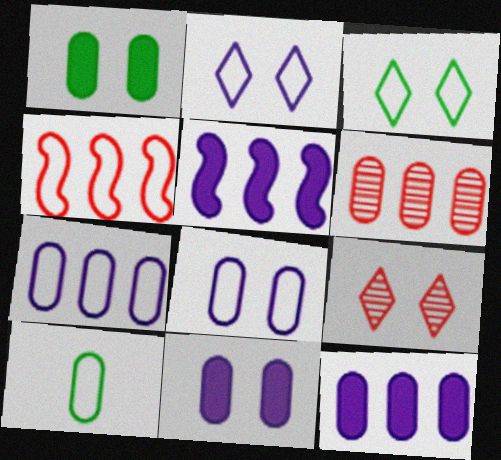[[2, 4, 10], 
[5, 9, 10], 
[6, 10, 11]]